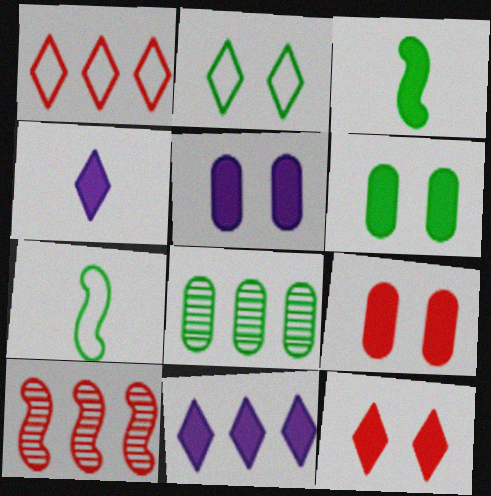[[2, 3, 8], 
[3, 9, 11], 
[5, 6, 9]]